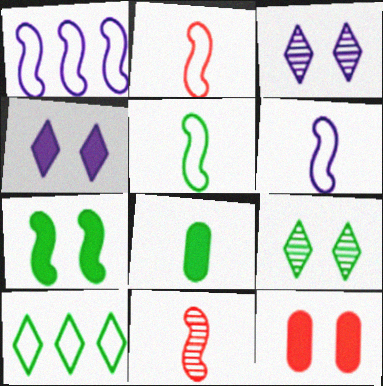[[1, 7, 11], 
[2, 5, 6], 
[4, 7, 12]]